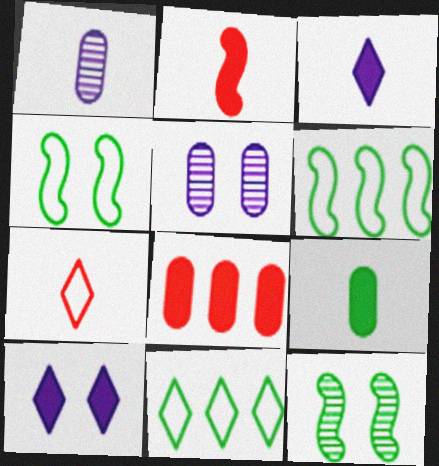[[2, 3, 9], 
[2, 5, 11], 
[9, 11, 12]]